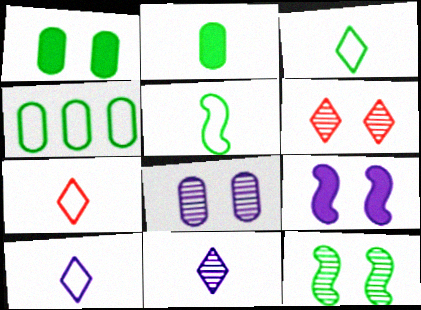[[3, 7, 10], 
[6, 8, 12]]